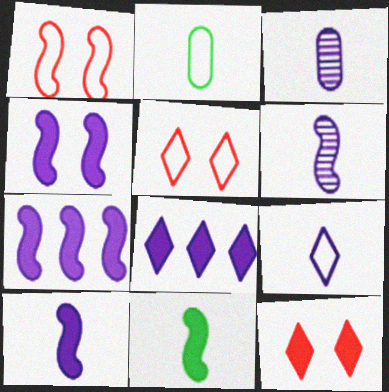[[3, 9, 10], 
[4, 7, 10]]